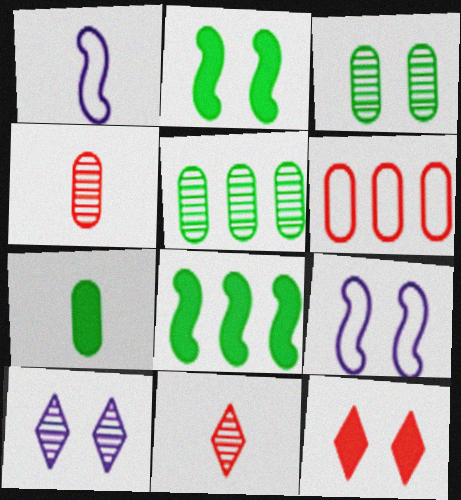[[1, 5, 12], 
[1, 7, 11], 
[3, 9, 12]]